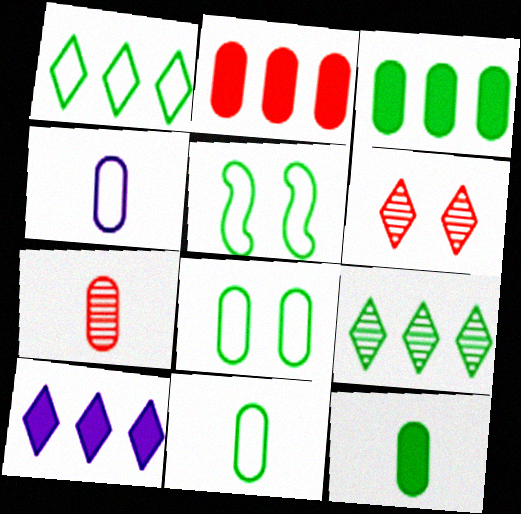[[1, 5, 11], 
[4, 7, 12], 
[5, 7, 10], 
[5, 9, 12]]